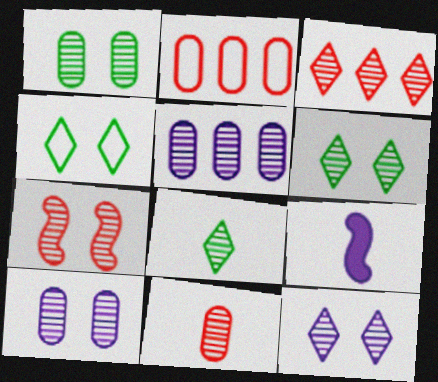[[1, 5, 11], 
[1, 7, 12], 
[2, 6, 9], 
[3, 7, 11], 
[3, 8, 12], 
[5, 7, 8], 
[6, 7, 10]]